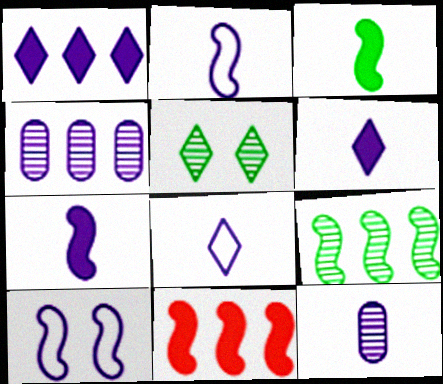[[1, 10, 12], 
[2, 6, 12], 
[4, 6, 10], 
[7, 8, 12]]